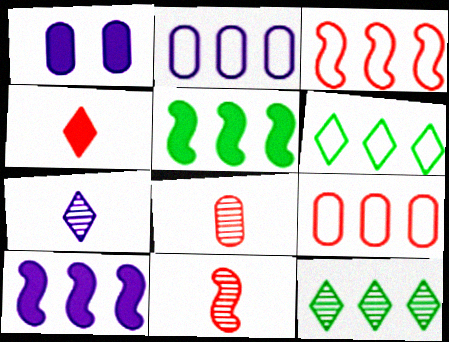[[1, 4, 5], 
[1, 6, 11], 
[2, 3, 6], 
[9, 10, 12]]